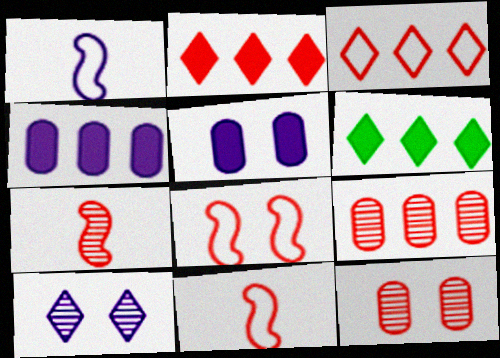[[1, 4, 10], 
[1, 6, 12], 
[2, 11, 12]]